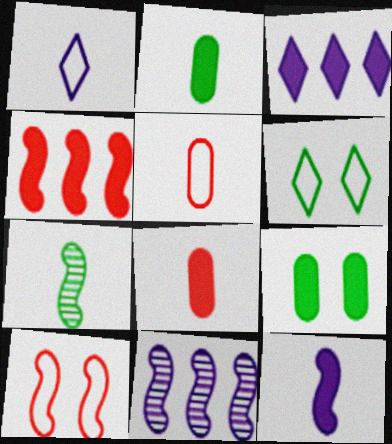[[1, 7, 8], 
[6, 8, 11]]